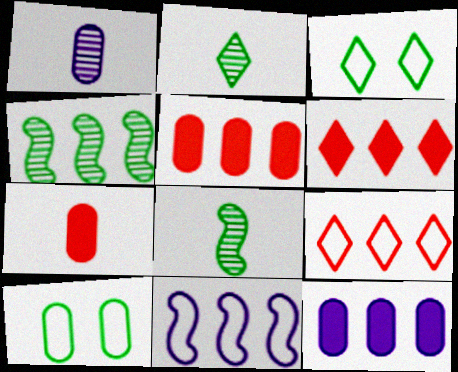[[1, 5, 10], 
[4, 9, 12]]